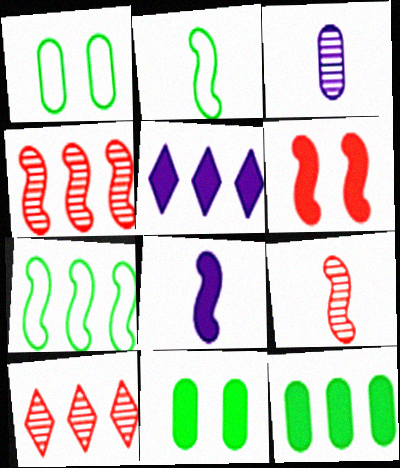[[1, 5, 9], 
[1, 8, 10], 
[2, 8, 9]]